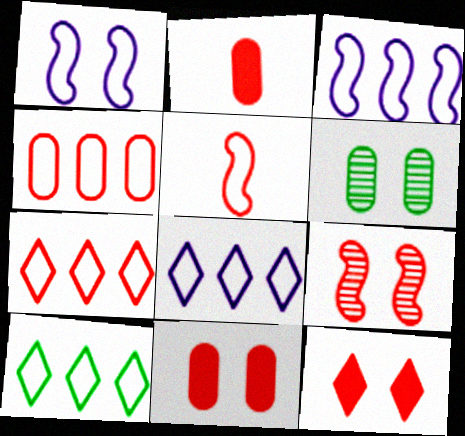[[1, 6, 12], 
[2, 7, 9], 
[3, 4, 10], 
[7, 8, 10]]